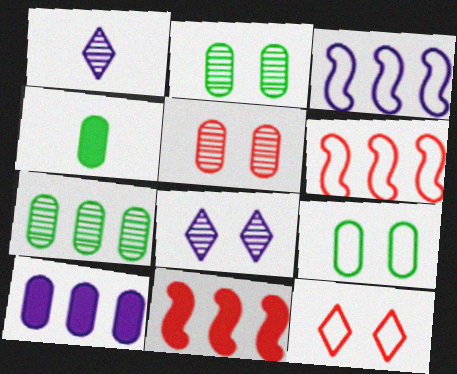[[1, 9, 11], 
[4, 6, 8], 
[4, 7, 9]]